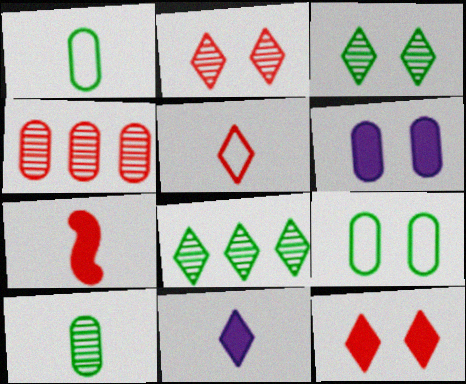[[1, 4, 6]]